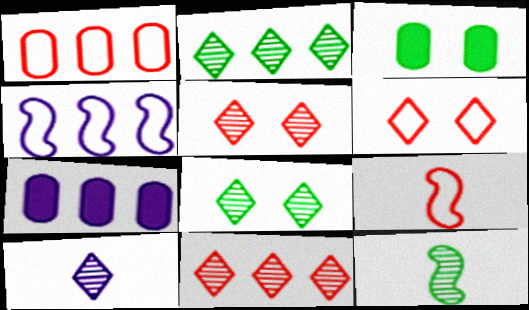[[1, 6, 9], 
[2, 5, 10], 
[6, 7, 12], 
[7, 8, 9], 
[8, 10, 11]]